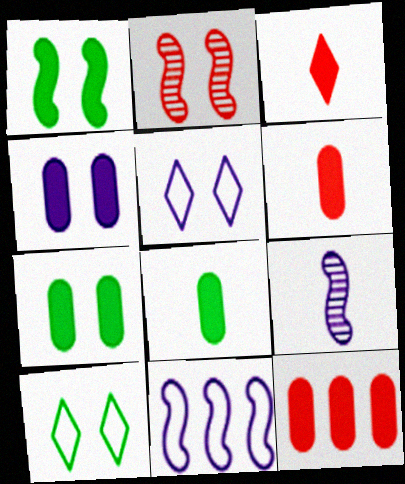[[2, 4, 10], 
[2, 5, 7], 
[4, 8, 12], 
[9, 10, 12]]